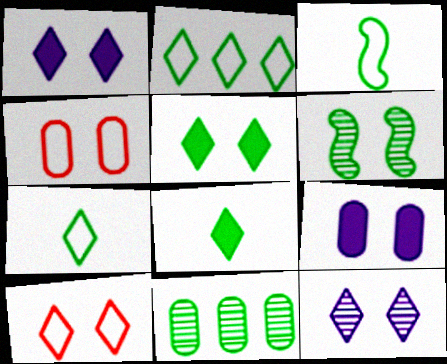[[1, 4, 6], 
[3, 5, 11], 
[5, 10, 12], 
[6, 9, 10]]